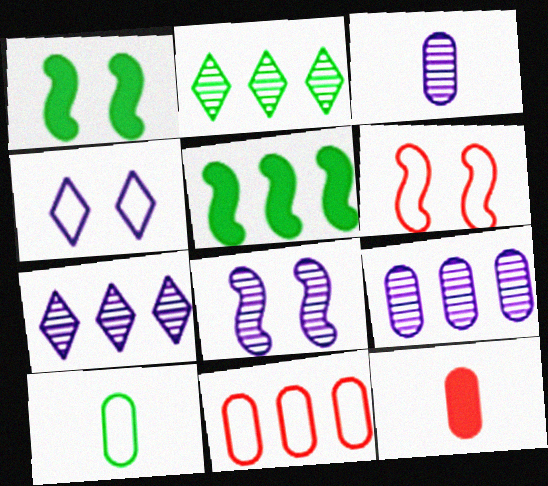[[1, 2, 10], 
[1, 6, 8], 
[3, 7, 8], 
[3, 10, 12], 
[5, 7, 11]]